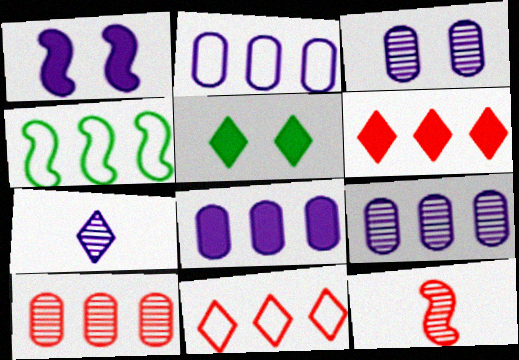[[1, 2, 7], 
[1, 4, 12], 
[2, 4, 11], 
[2, 5, 12], 
[2, 8, 9], 
[4, 6, 9], 
[5, 7, 11]]